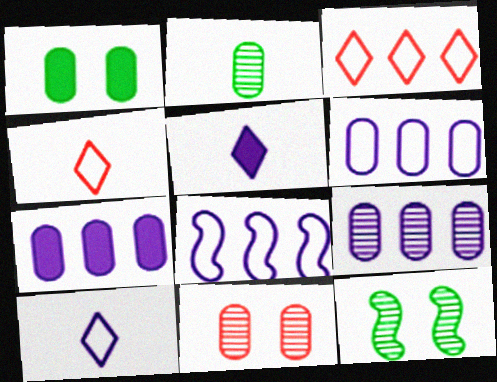[[2, 9, 11], 
[4, 7, 12], 
[6, 7, 9]]